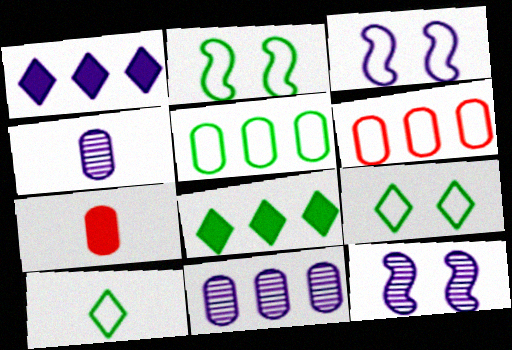[[1, 3, 4], 
[2, 5, 10], 
[3, 6, 10]]